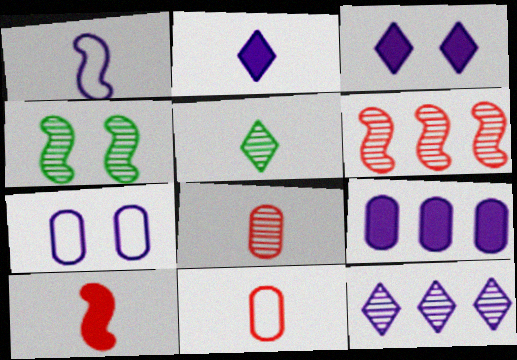[[4, 8, 12]]